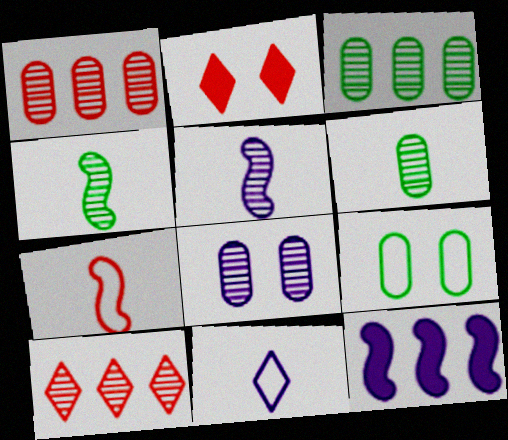[[1, 2, 7], 
[1, 6, 8], 
[4, 8, 10], 
[8, 11, 12]]